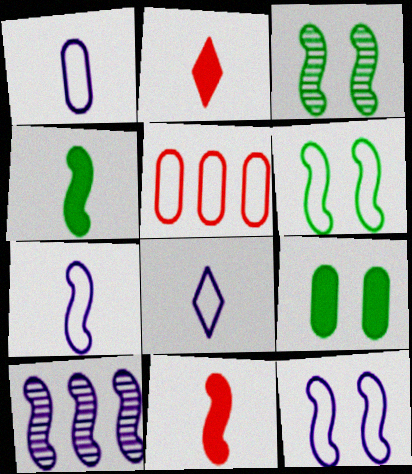[[1, 7, 8], 
[5, 6, 8], 
[6, 10, 11]]